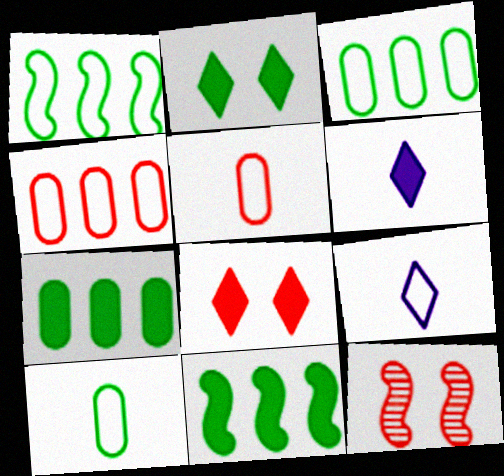[[3, 6, 12], 
[7, 9, 12]]